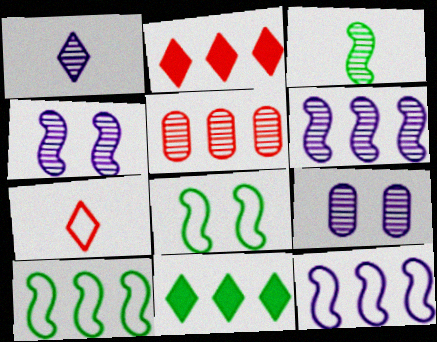[[1, 6, 9], 
[5, 11, 12]]